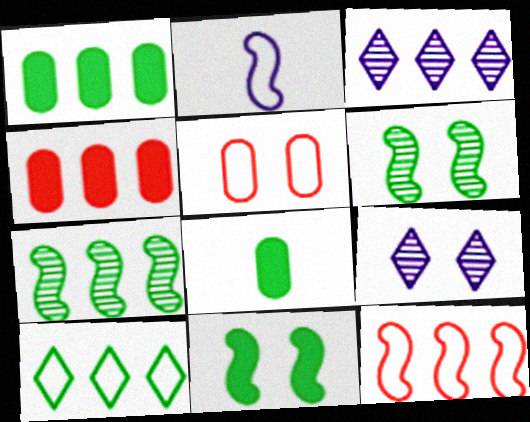[[1, 3, 12], 
[1, 7, 10], 
[2, 5, 10], 
[5, 9, 11], 
[6, 8, 10], 
[8, 9, 12]]